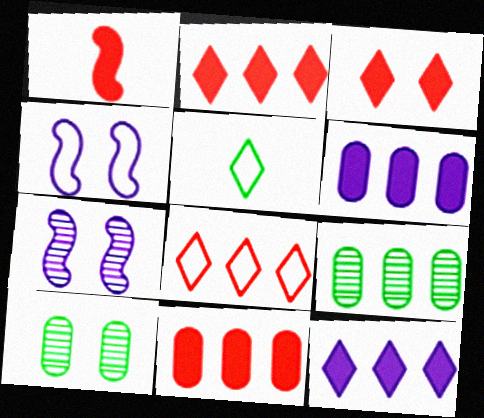[[1, 3, 11], 
[3, 4, 10], 
[5, 7, 11]]